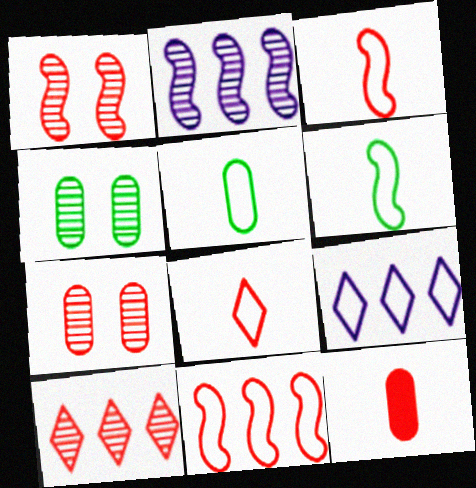[]